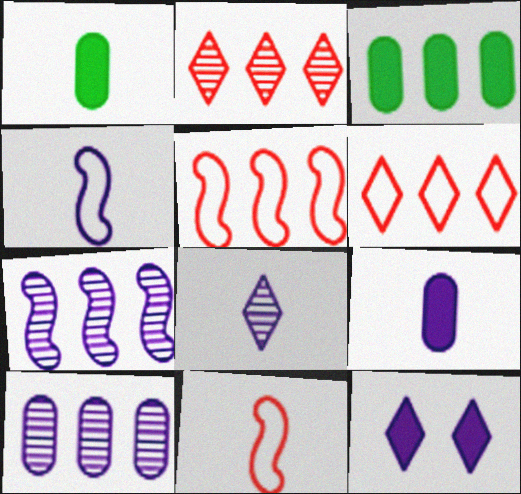[[1, 8, 11], 
[3, 6, 7], 
[4, 8, 9], 
[4, 10, 12]]